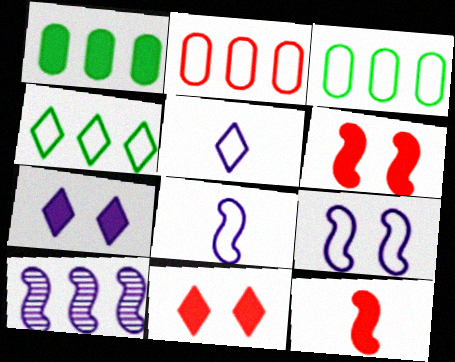[[1, 7, 12]]